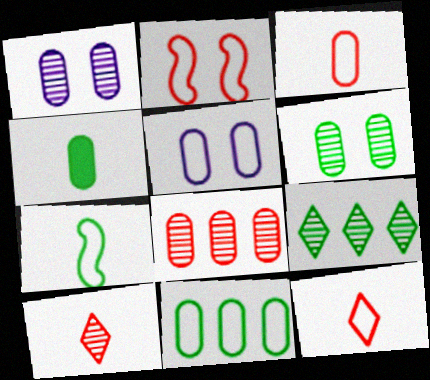[[3, 5, 11], 
[4, 5, 8], 
[4, 6, 11]]